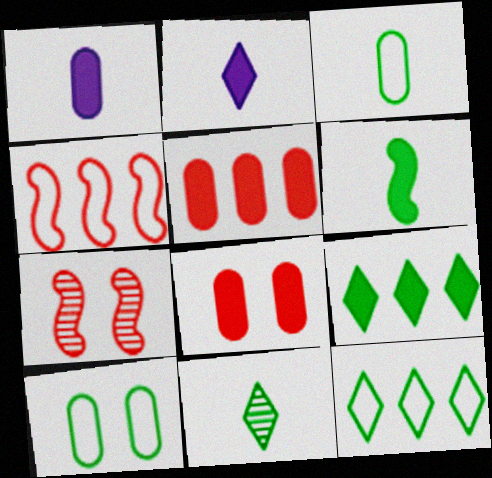[[1, 7, 12], 
[3, 6, 11]]